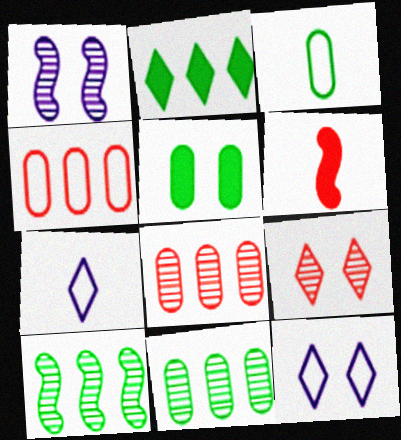[[2, 7, 9], 
[3, 5, 11], 
[4, 6, 9], 
[6, 11, 12]]